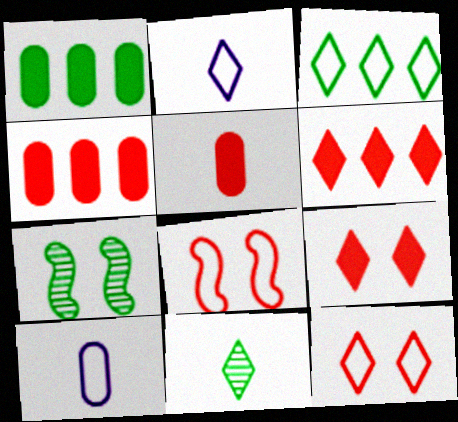[[2, 3, 12], 
[2, 4, 7], 
[3, 8, 10], 
[6, 7, 10]]